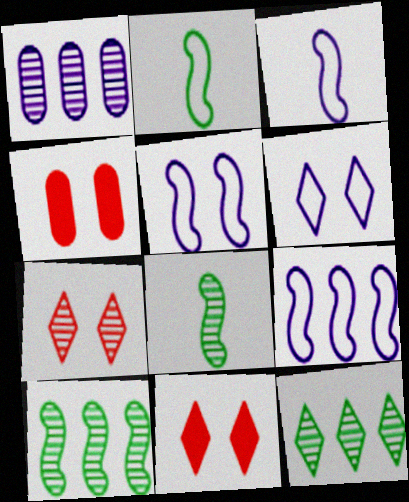[[1, 2, 11], 
[1, 7, 8], 
[3, 4, 12], 
[3, 5, 9]]